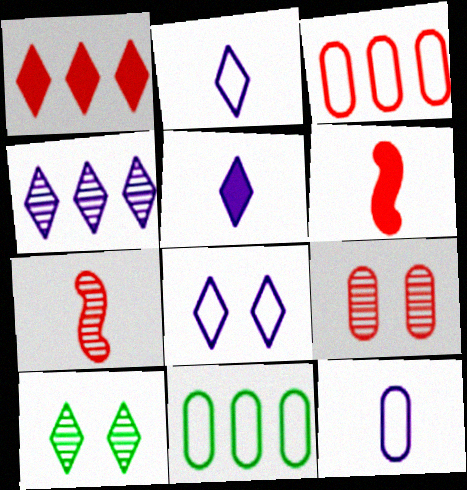[[1, 2, 10], 
[4, 5, 8]]